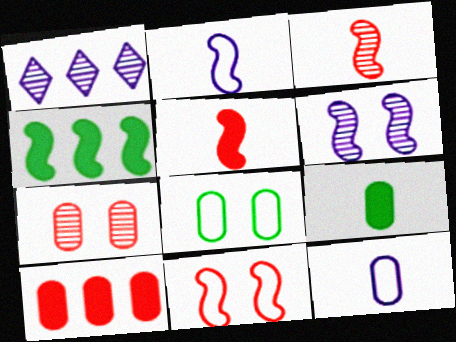[[1, 5, 8], 
[1, 9, 11]]